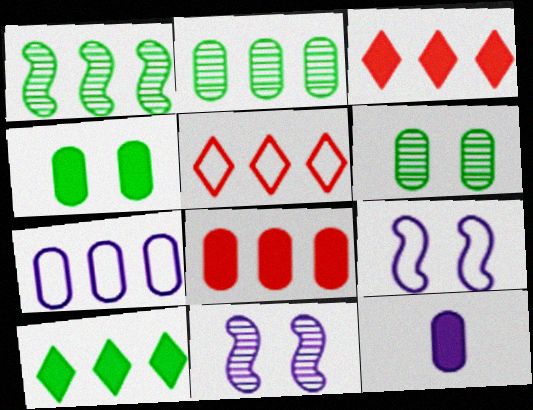[[1, 3, 7], 
[2, 7, 8], 
[4, 8, 12]]